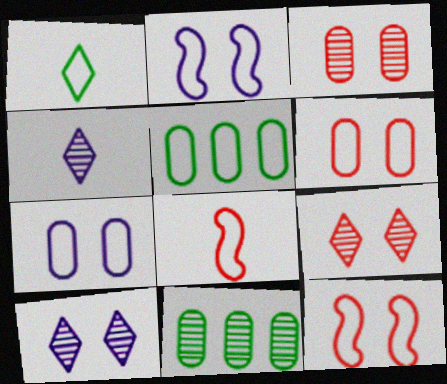[]